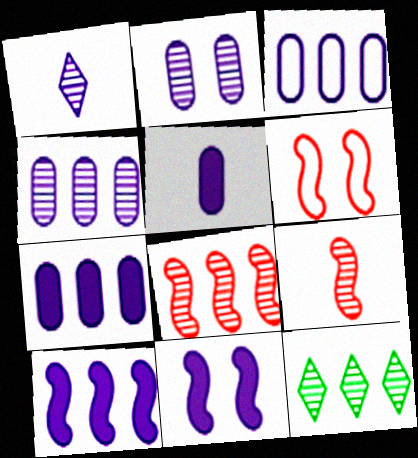[[1, 3, 11], 
[2, 3, 5], 
[2, 9, 12], 
[3, 4, 7], 
[4, 8, 12], 
[5, 6, 12]]